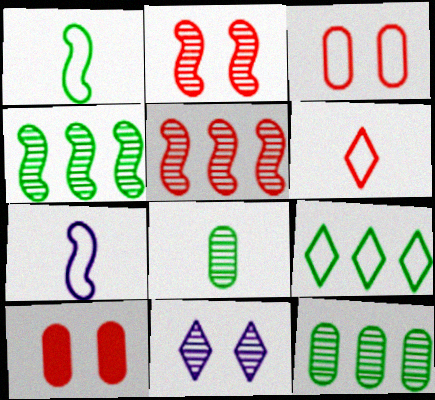[[3, 7, 9], 
[5, 6, 10], 
[5, 8, 11]]